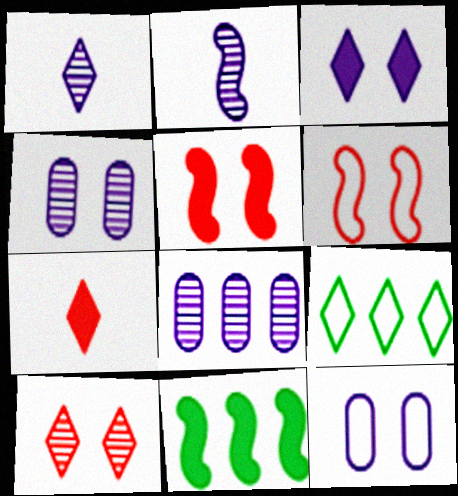[[2, 6, 11]]